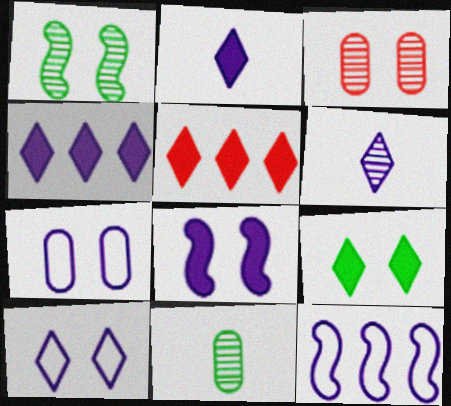[[2, 5, 9], 
[4, 6, 10]]